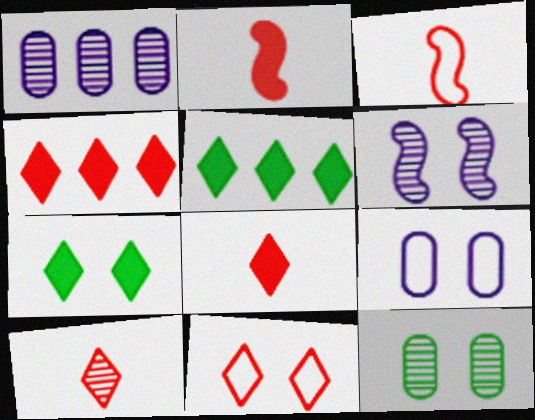[[1, 3, 7], 
[4, 10, 11]]